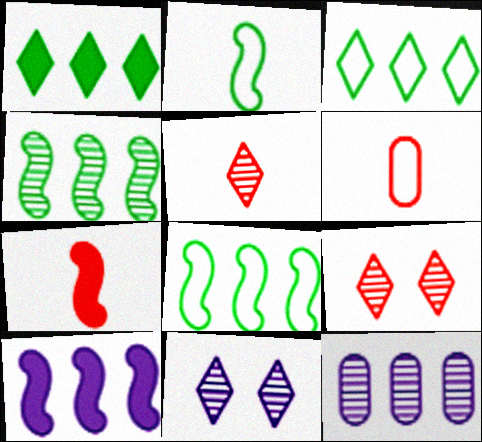[[5, 6, 7]]